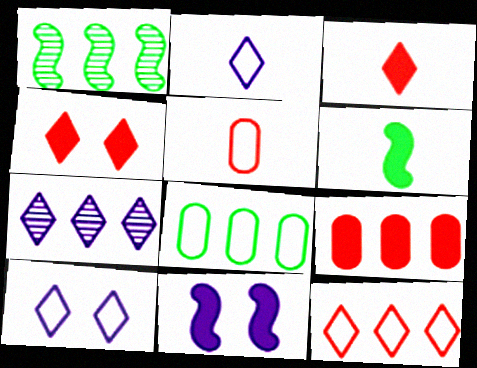[]